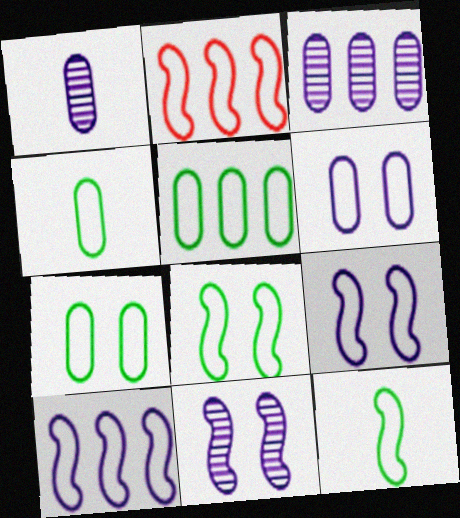[[2, 9, 12], 
[4, 5, 7]]